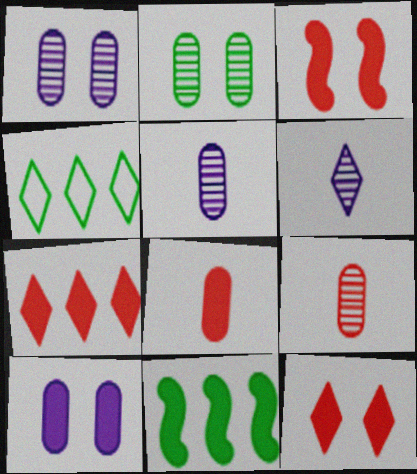[[3, 4, 5], 
[3, 7, 8], 
[4, 6, 12]]